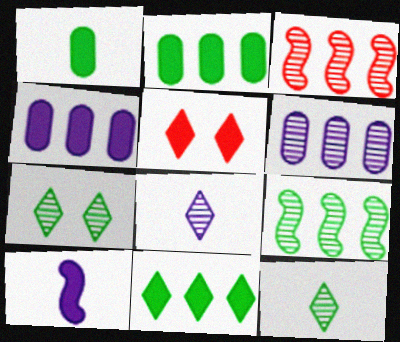[[2, 5, 10]]